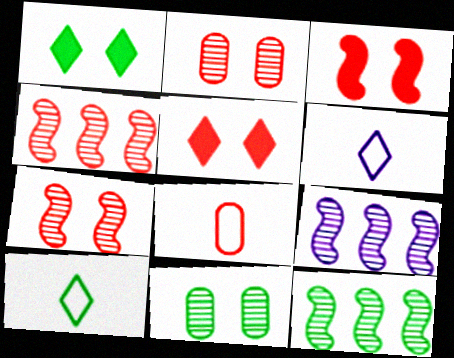[[1, 8, 9], 
[4, 5, 8], 
[4, 9, 12]]